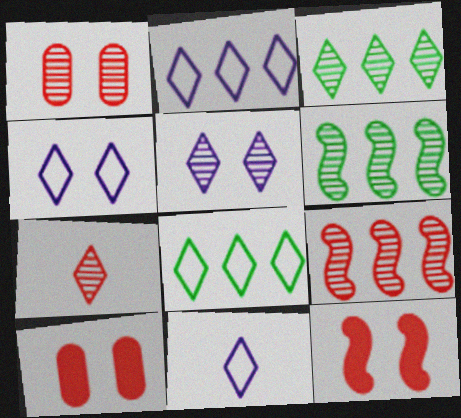[[1, 7, 9], 
[2, 4, 11], 
[3, 5, 7], 
[6, 10, 11]]